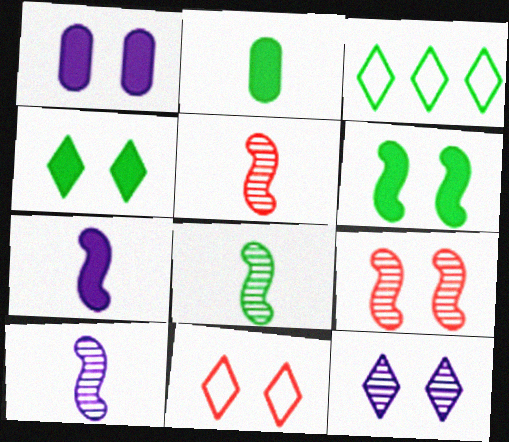[[1, 3, 5], 
[4, 11, 12], 
[5, 8, 10]]